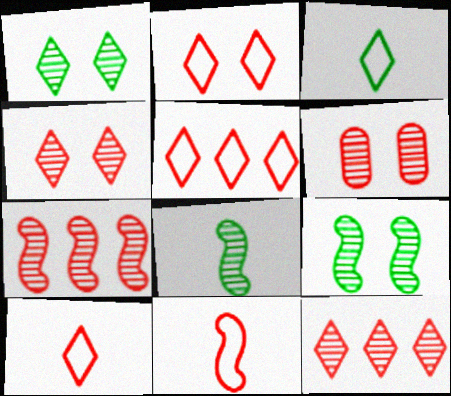[[2, 5, 10]]